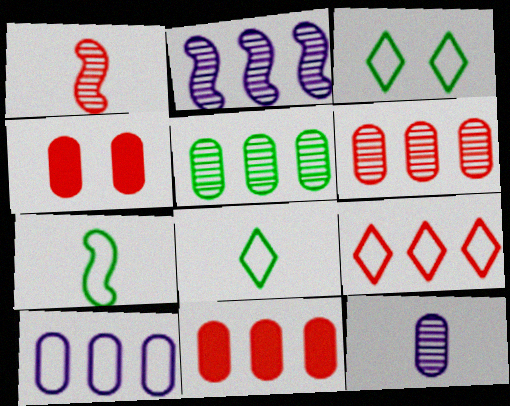[[1, 4, 9], 
[2, 4, 8], 
[5, 10, 11]]